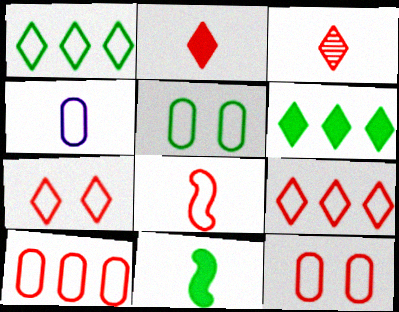[[3, 4, 11], 
[4, 5, 10], 
[7, 8, 10], 
[8, 9, 12]]